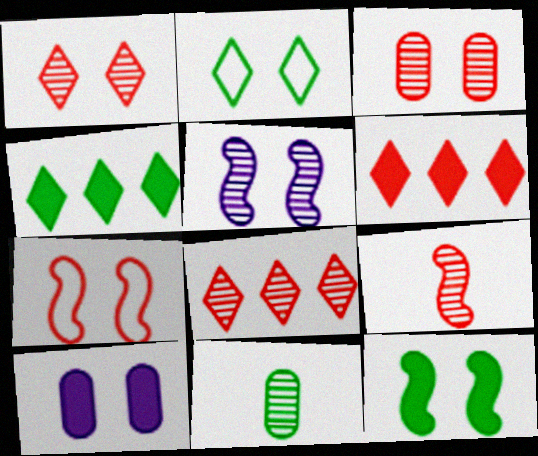[[3, 8, 9], 
[5, 7, 12], 
[5, 8, 11]]